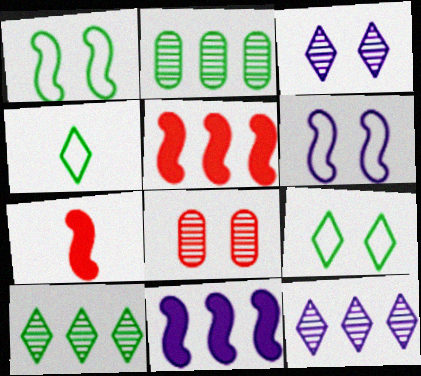[[4, 8, 11]]